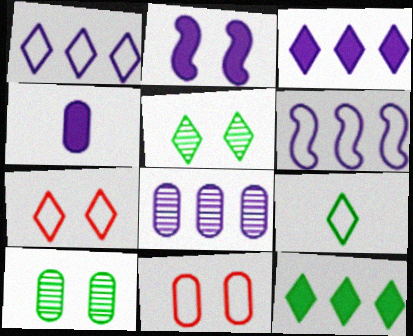[[1, 7, 9], 
[2, 3, 4], 
[2, 5, 11], 
[2, 7, 10], 
[3, 6, 8], 
[5, 9, 12], 
[6, 9, 11]]